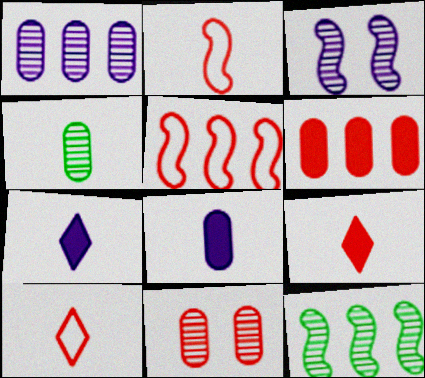[[1, 4, 11], 
[2, 4, 7], 
[5, 9, 11]]